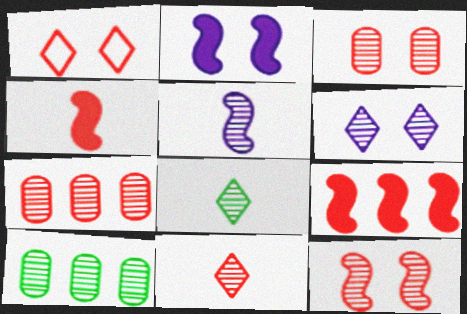[[1, 4, 7], 
[7, 11, 12]]